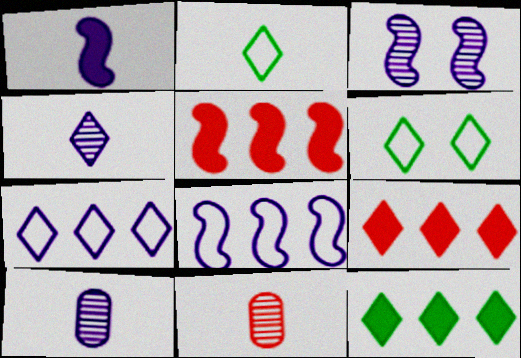[[1, 2, 11], 
[1, 3, 8], 
[4, 6, 9], 
[5, 6, 10]]